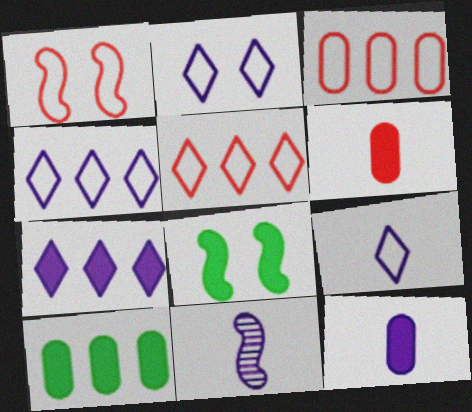[[2, 4, 9], 
[6, 7, 8], 
[9, 11, 12]]